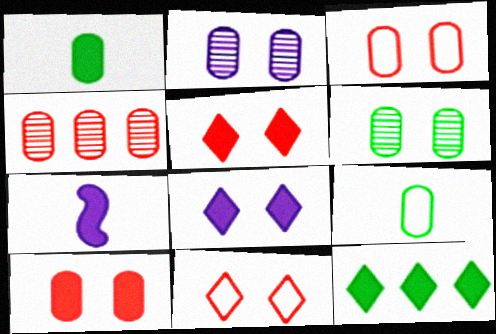[[7, 10, 12]]